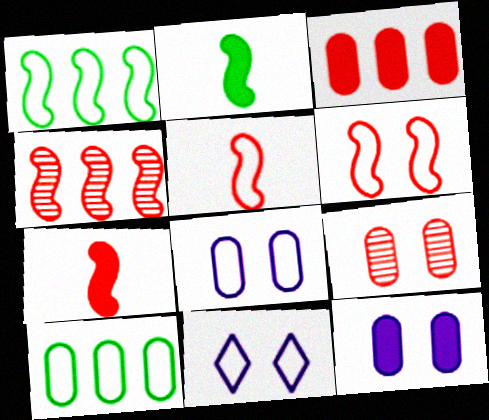[[4, 6, 7], 
[5, 10, 11]]